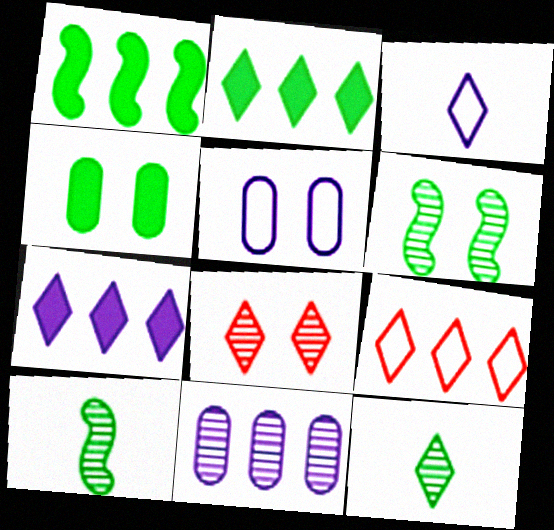[[1, 9, 11], 
[2, 3, 8], 
[8, 10, 11]]